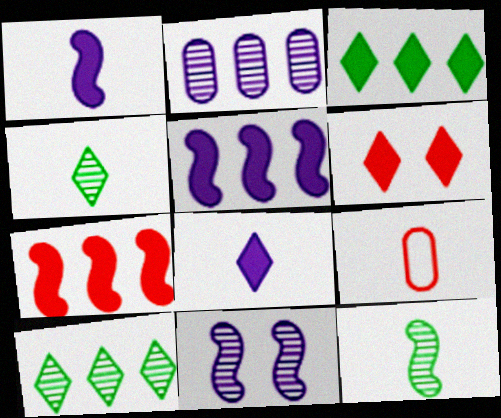[[1, 4, 9], 
[3, 6, 8], 
[3, 9, 11], 
[8, 9, 12]]